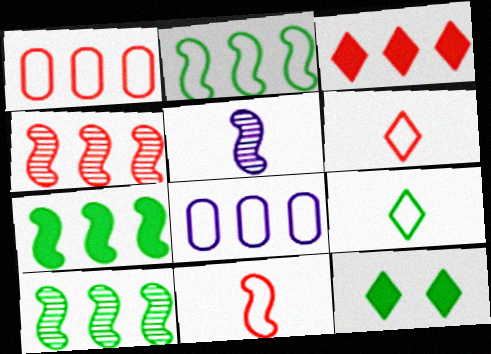[[1, 3, 4], 
[1, 5, 12], 
[2, 7, 10], 
[3, 8, 10]]